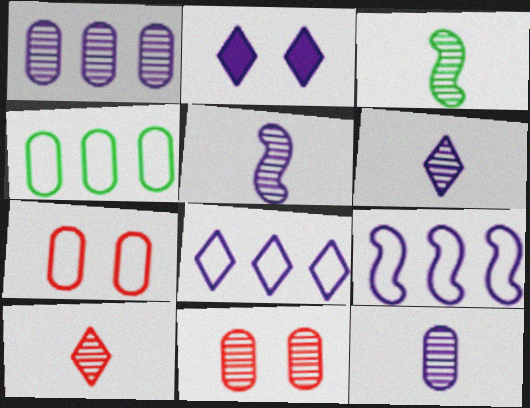[[2, 6, 8], 
[2, 9, 12], 
[3, 10, 12], 
[5, 6, 12]]